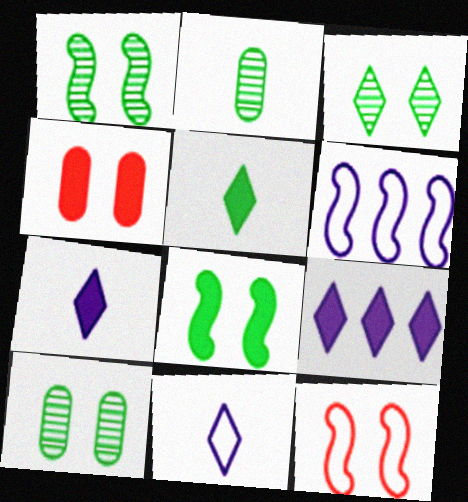[[1, 3, 10], 
[2, 9, 12]]